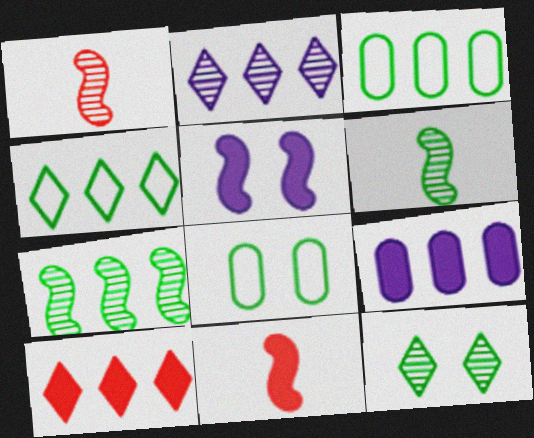[[2, 4, 10], 
[2, 8, 11]]